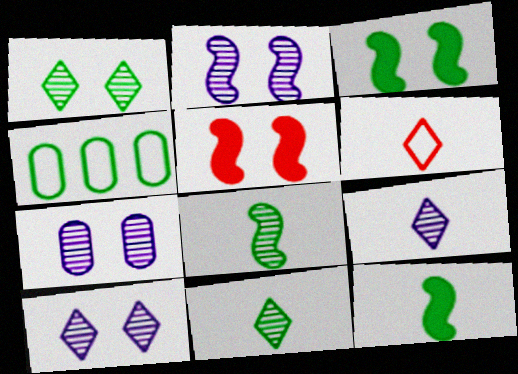[[1, 4, 12], 
[2, 7, 10], 
[3, 4, 11], 
[4, 5, 9]]